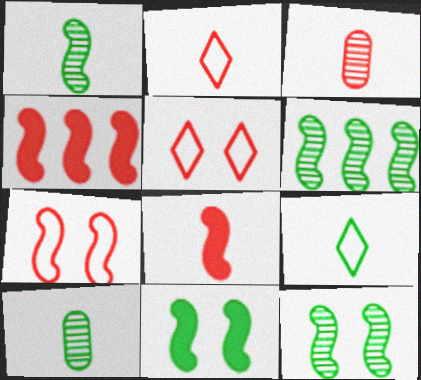[[1, 6, 12], 
[2, 3, 8], 
[3, 4, 5]]